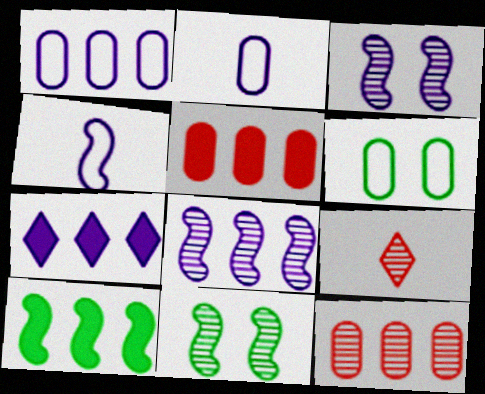[[1, 7, 8], 
[2, 3, 7], 
[5, 7, 10]]